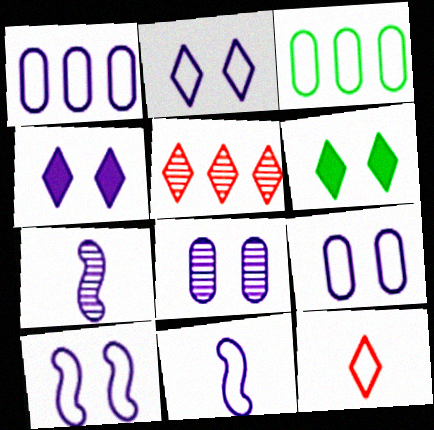[[1, 2, 11], 
[1, 4, 7], 
[2, 9, 10], 
[3, 10, 12], 
[4, 8, 10]]